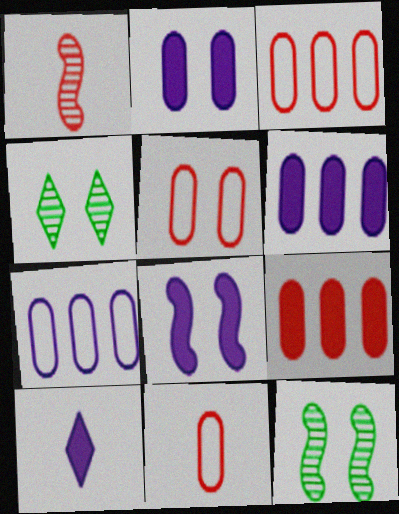[[3, 5, 11], 
[3, 10, 12], 
[4, 5, 8], 
[6, 8, 10]]